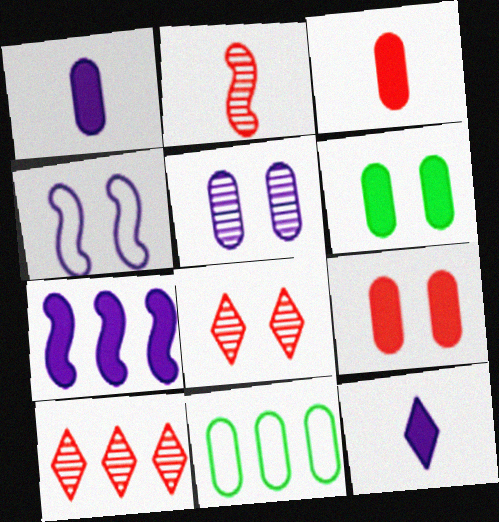[[3, 5, 11], 
[4, 6, 8], 
[7, 10, 11]]